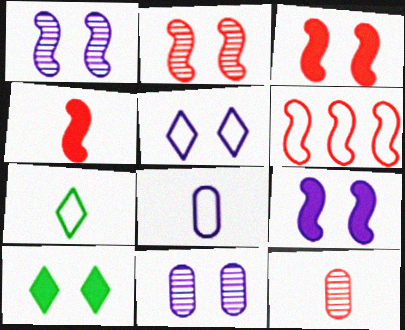[[2, 4, 6], 
[5, 9, 11]]